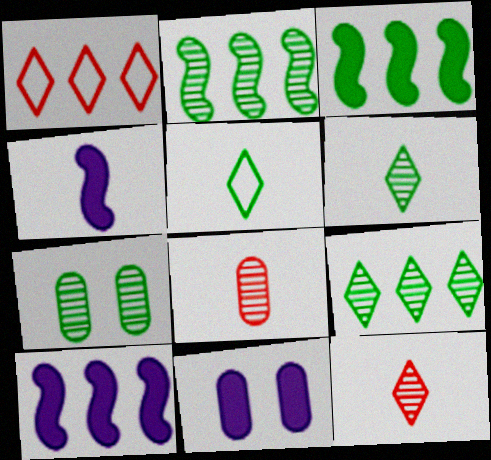[[1, 4, 7], 
[2, 6, 7], 
[3, 5, 7], 
[4, 5, 8]]